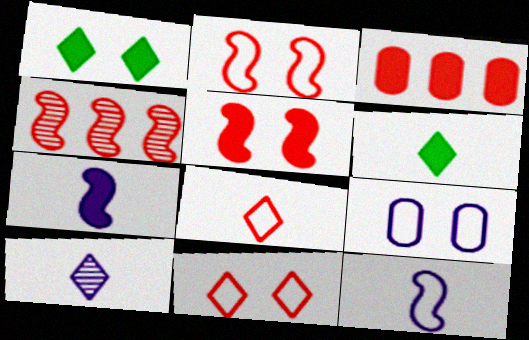[[1, 3, 7], 
[4, 6, 9], 
[6, 8, 10]]